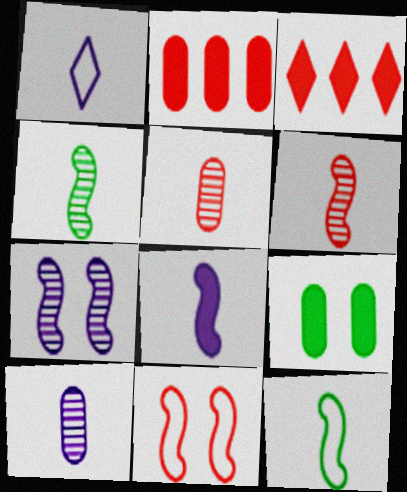[[1, 8, 10], 
[3, 5, 11], 
[3, 8, 9], 
[6, 8, 12]]